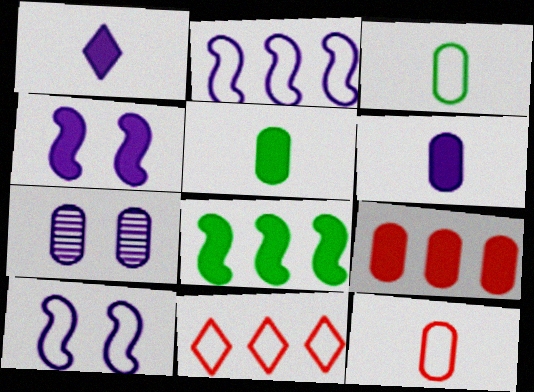[[1, 2, 7], 
[3, 7, 9], 
[3, 10, 11]]